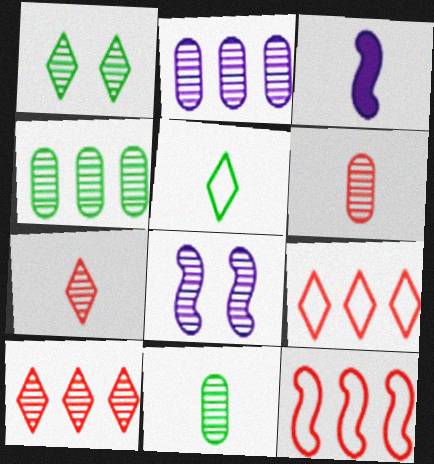[[3, 5, 6], 
[4, 7, 8], 
[8, 10, 11]]